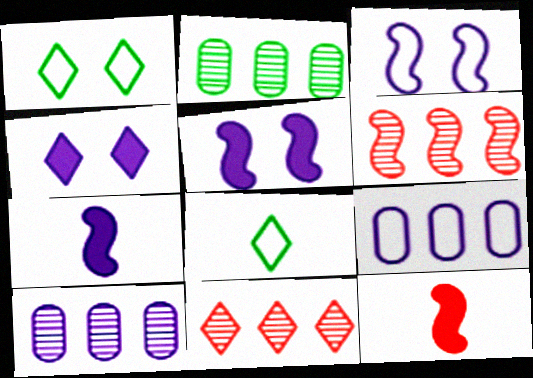[[1, 10, 12], 
[4, 8, 11]]